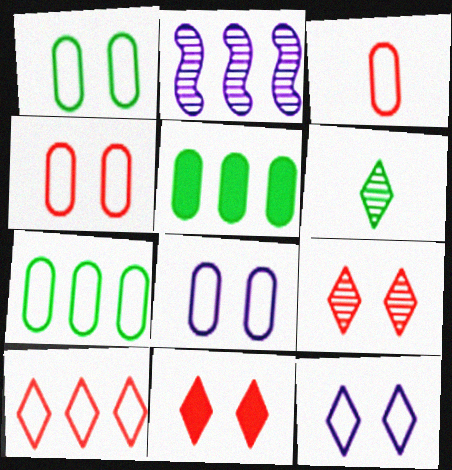[[1, 4, 8], 
[2, 5, 10], 
[3, 7, 8]]